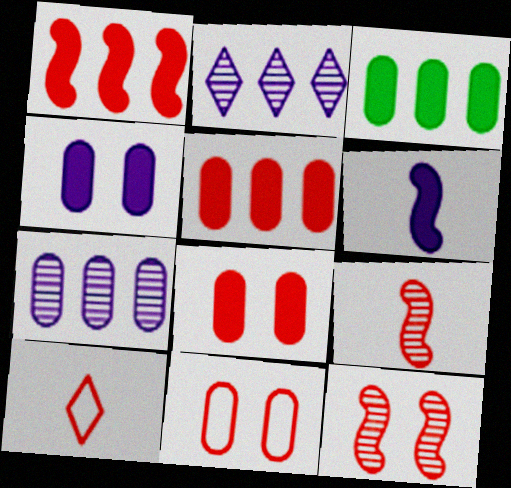[[5, 10, 12]]